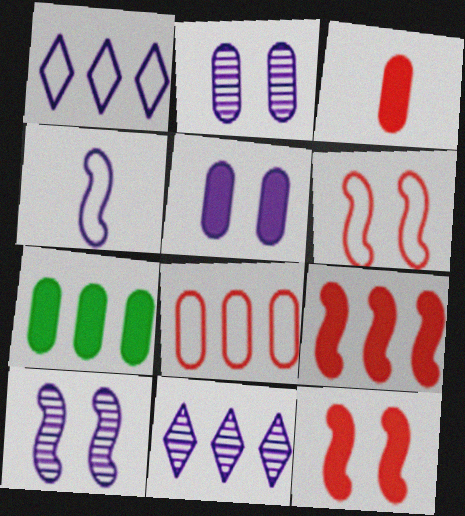[[3, 5, 7], 
[4, 5, 11]]